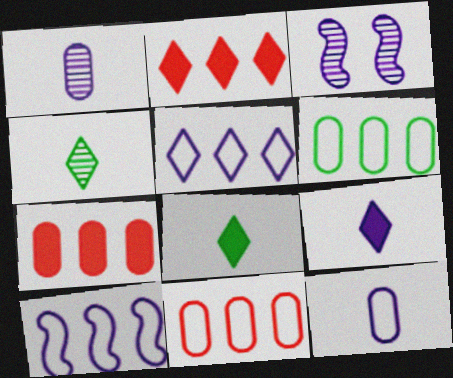[[3, 8, 11]]